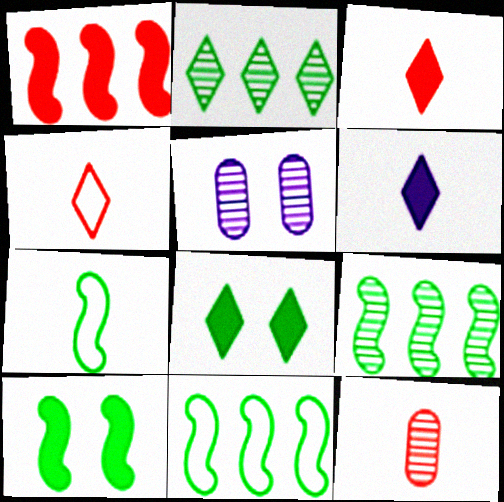[[3, 5, 11], 
[6, 7, 12], 
[7, 9, 10]]